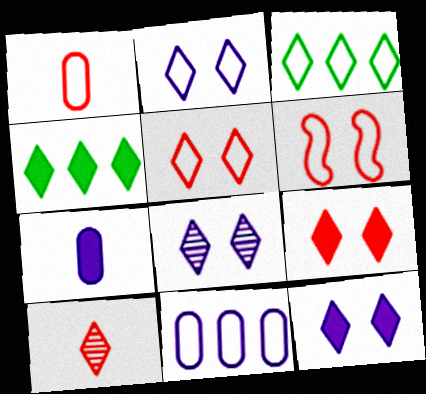[[2, 4, 10], 
[2, 8, 12], 
[3, 10, 12]]